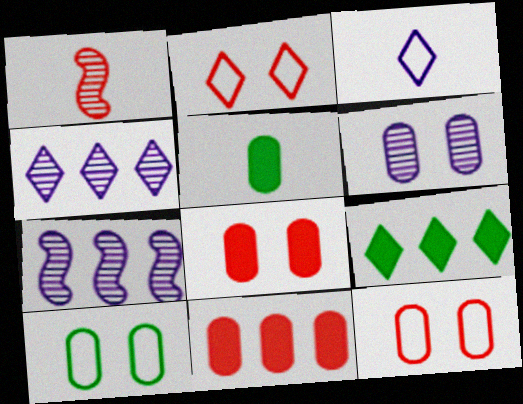[[1, 2, 11], 
[1, 3, 5], 
[2, 5, 7], 
[6, 8, 10]]